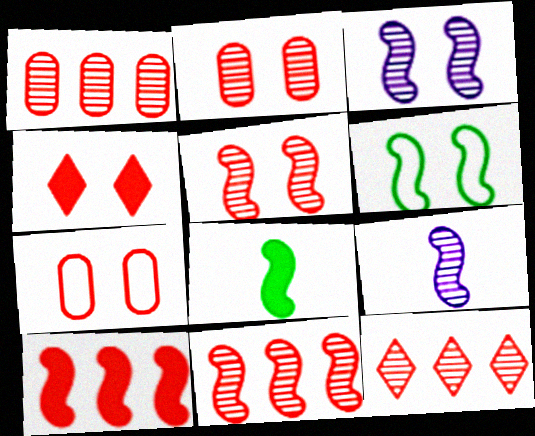[[1, 11, 12], 
[4, 5, 7], 
[6, 9, 10]]